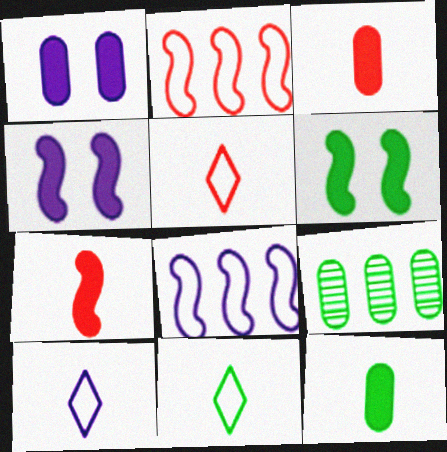[[4, 5, 9], 
[5, 10, 11], 
[6, 9, 11]]